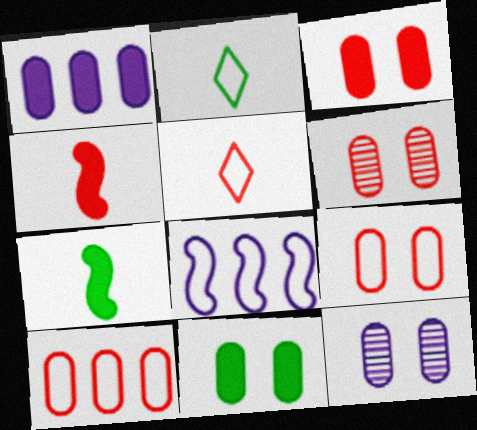[[2, 8, 9], 
[3, 6, 9], 
[9, 11, 12]]